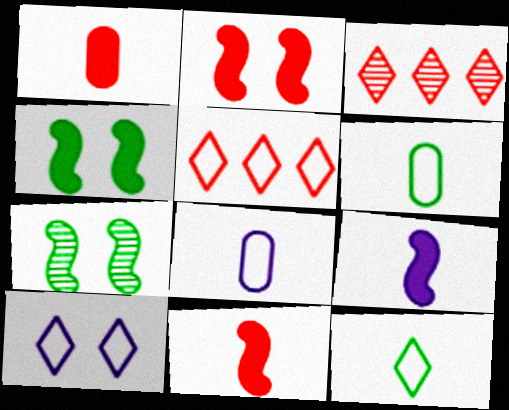[[3, 4, 8], 
[5, 10, 12]]